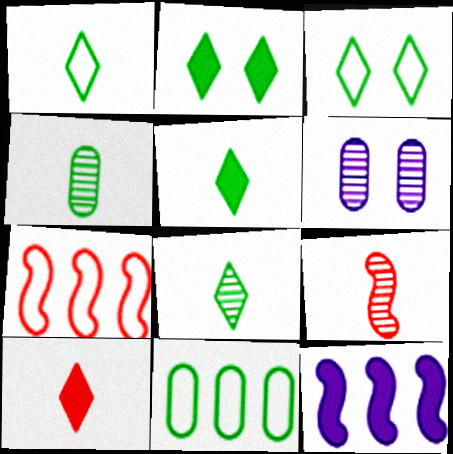[[1, 5, 8], 
[5, 6, 7]]